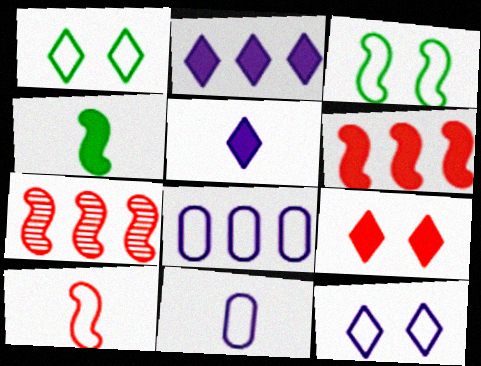[[1, 8, 10]]